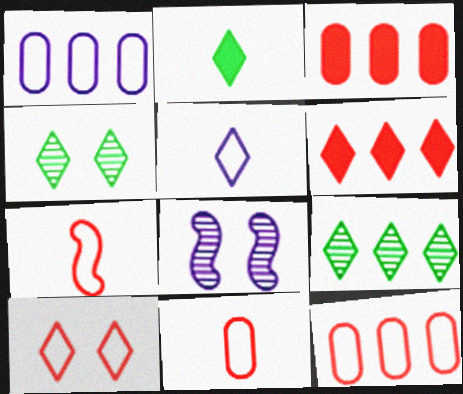[[2, 8, 12], 
[4, 5, 6], 
[7, 10, 12]]